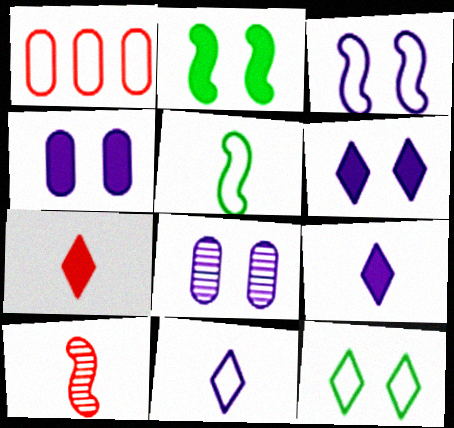[[3, 6, 8]]